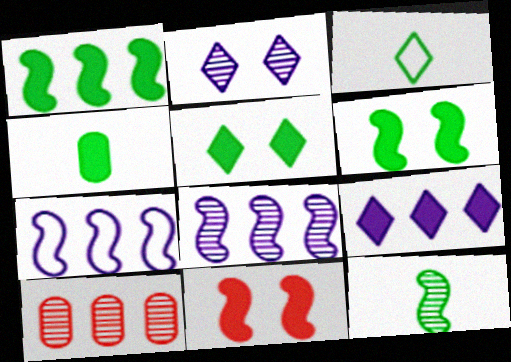[[1, 4, 5], 
[2, 10, 12], 
[3, 4, 12], 
[4, 9, 11], 
[7, 11, 12]]